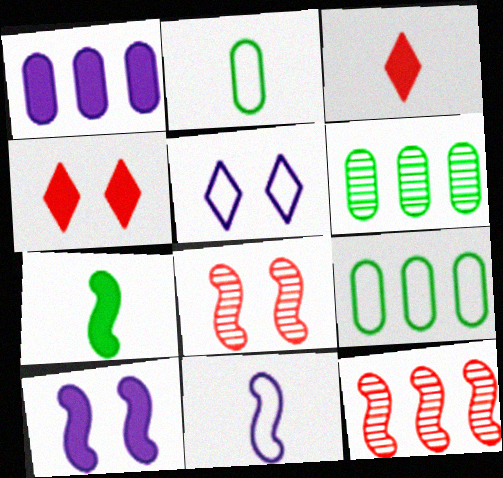[[1, 4, 7], 
[4, 6, 11]]